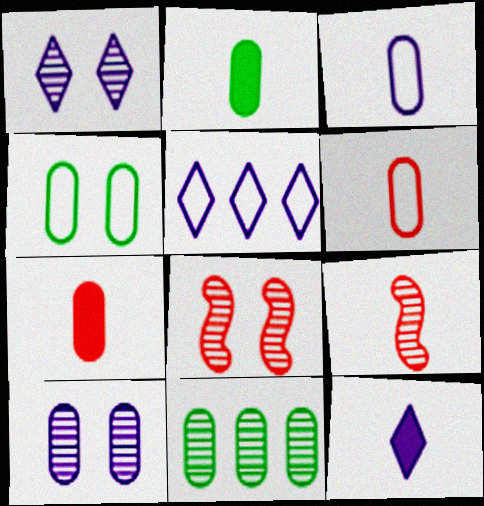[[1, 5, 12], 
[1, 9, 11], 
[2, 4, 11], 
[2, 5, 8]]